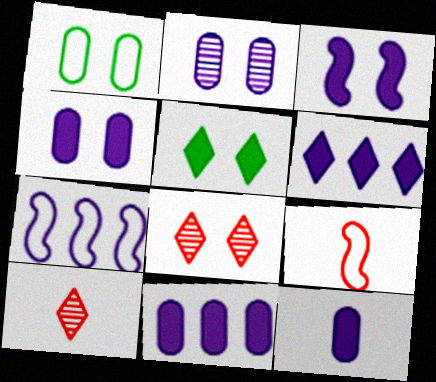[[1, 3, 8], 
[3, 6, 12], 
[4, 11, 12]]